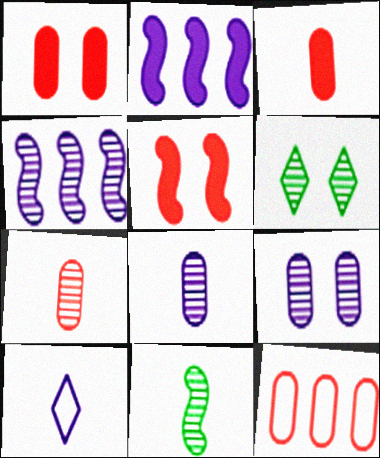[[1, 7, 12], 
[2, 9, 10], 
[3, 10, 11], 
[4, 6, 7]]